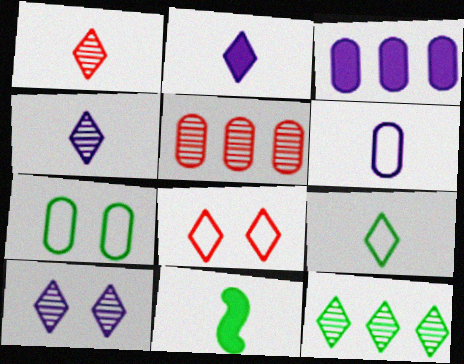[[1, 2, 9], 
[1, 6, 11], 
[1, 10, 12], 
[2, 8, 12], 
[7, 11, 12]]